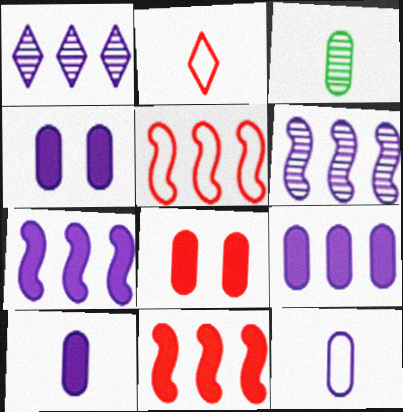[[4, 9, 10]]